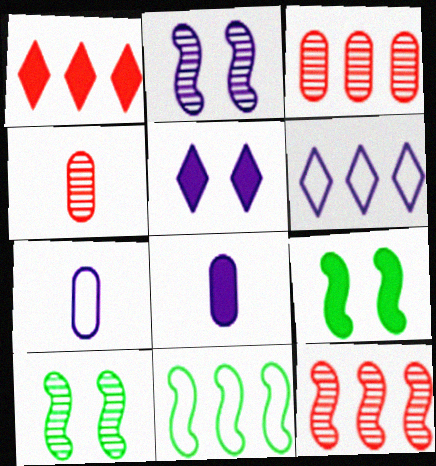[[1, 7, 10], 
[1, 8, 9], 
[2, 6, 8], 
[4, 5, 11], 
[4, 6, 9]]